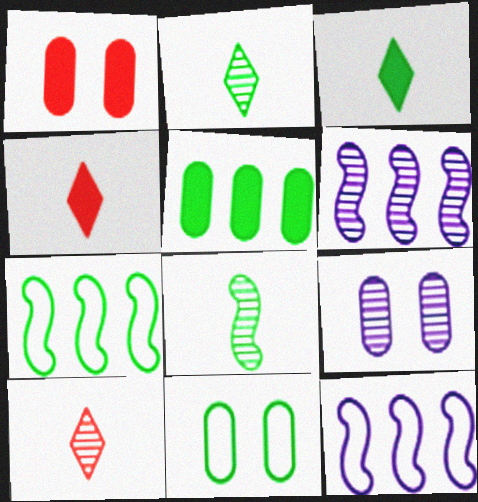[[1, 2, 12], 
[1, 9, 11], 
[4, 6, 11], 
[4, 7, 9]]